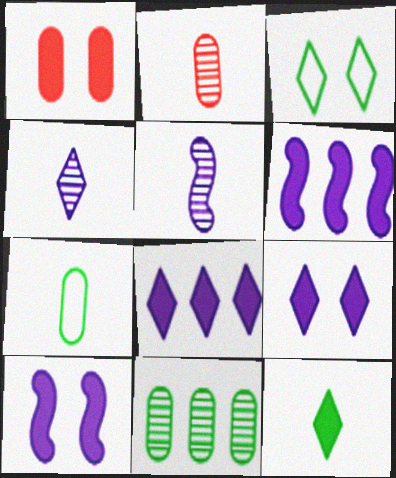[[1, 6, 12], 
[2, 3, 6]]